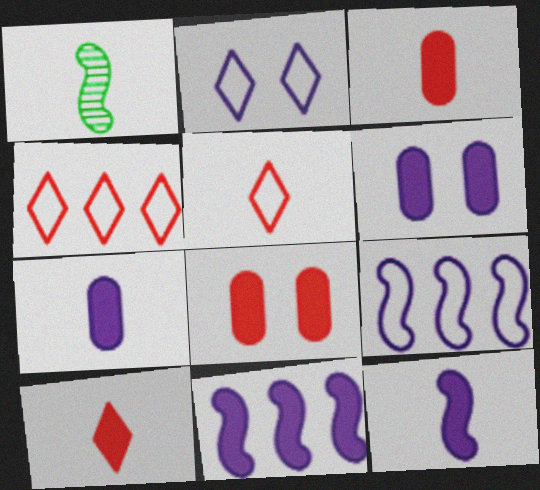[[1, 4, 6], 
[1, 5, 7]]